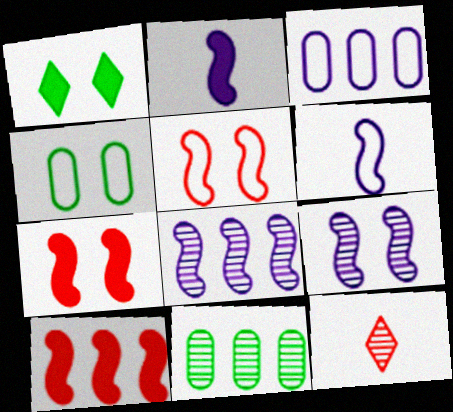[[9, 11, 12]]